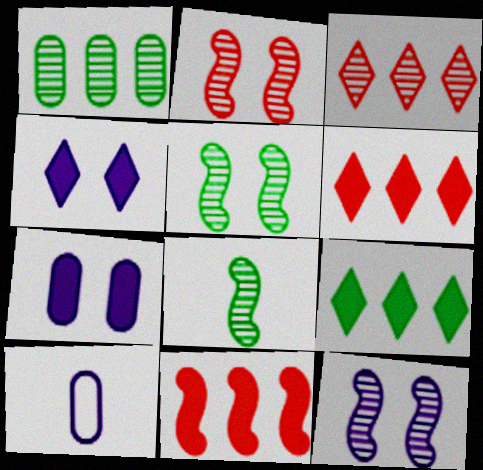[[2, 5, 12], 
[2, 9, 10], 
[5, 6, 10]]